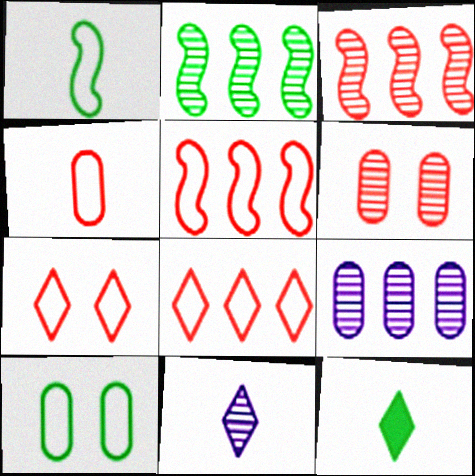[[2, 6, 11], 
[2, 10, 12], 
[4, 5, 7]]